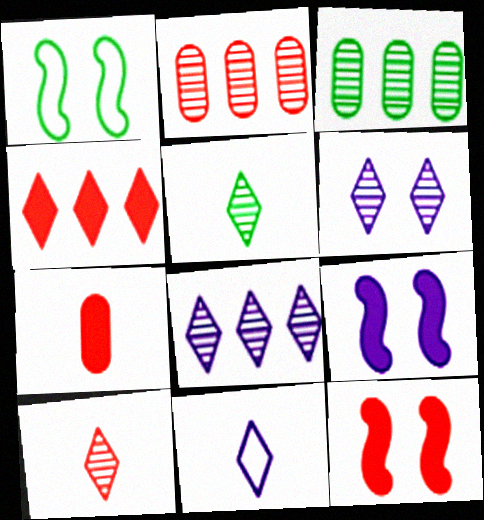[[1, 7, 8], 
[3, 11, 12], 
[4, 7, 12]]